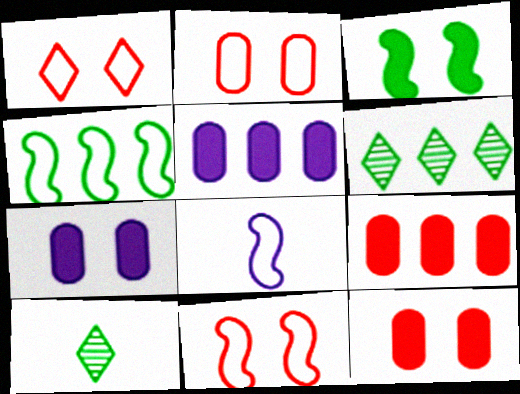[[1, 2, 11], 
[4, 8, 11], 
[5, 10, 11], 
[6, 8, 12]]